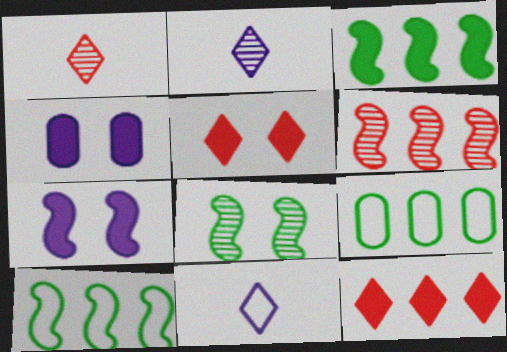[[1, 4, 10], 
[1, 7, 9]]